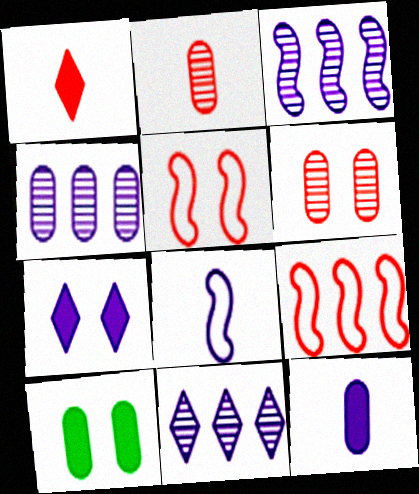[[1, 6, 9], 
[3, 4, 11], 
[4, 7, 8]]